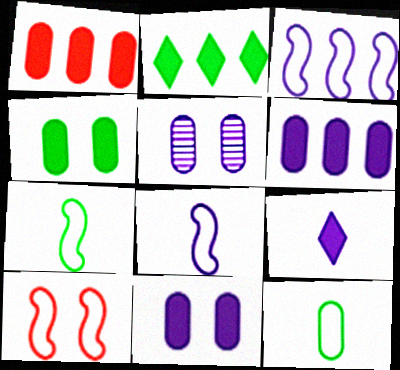[[1, 5, 12], 
[3, 5, 9], 
[3, 7, 10]]